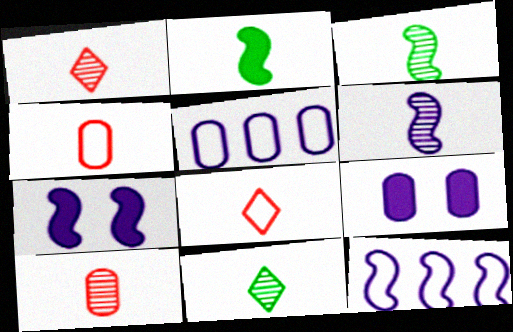[[6, 7, 12], 
[6, 10, 11]]